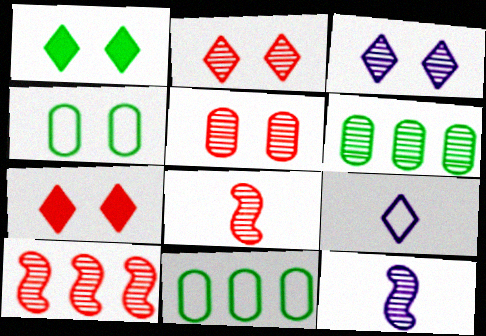[[2, 6, 12], 
[3, 6, 8], 
[7, 11, 12]]